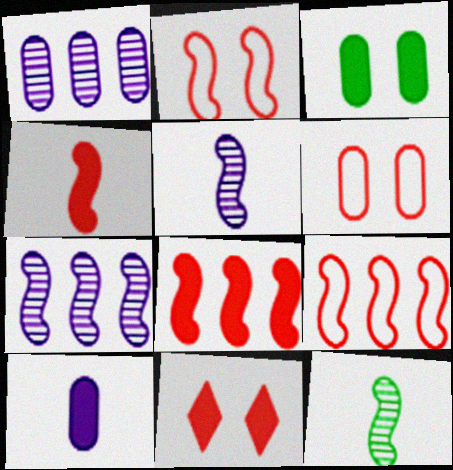[]